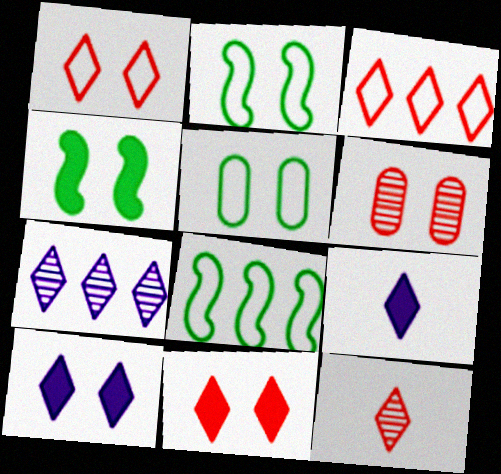[[2, 6, 10], 
[3, 11, 12], 
[6, 8, 9]]